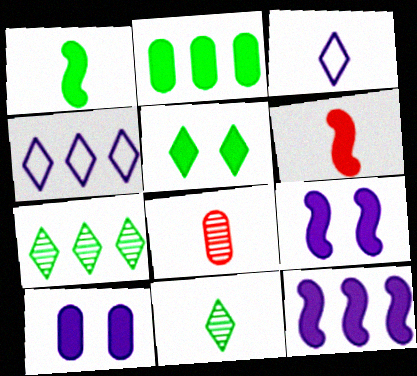[[1, 2, 5], 
[1, 3, 8]]